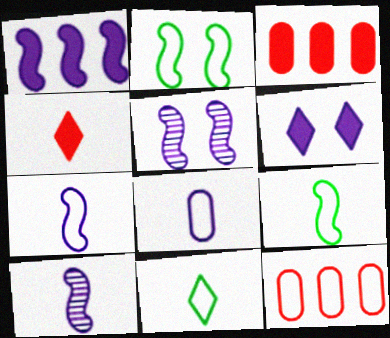[[1, 5, 7], 
[3, 5, 11]]